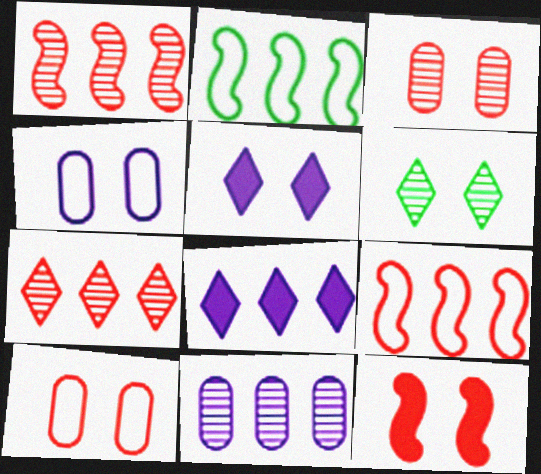[[4, 6, 12]]